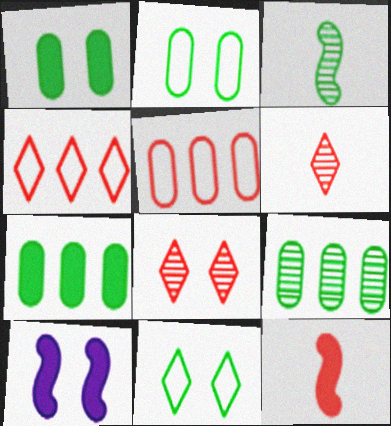[[2, 8, 10], 
[3, 7, 11], 
[5, 8, 12]]